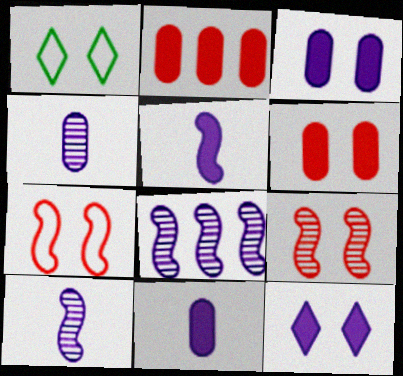[[1, 2, 10], 
[1, 3, 9]]